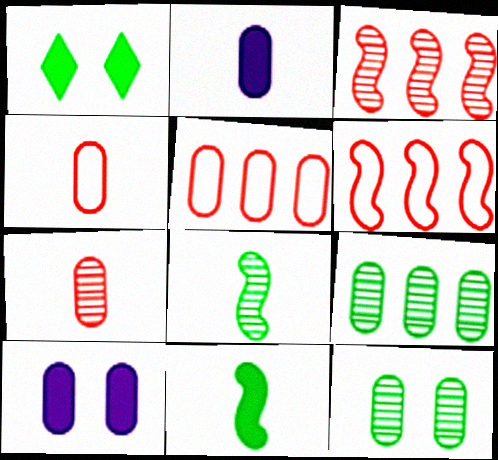[[2, 5, 12], 
[4, 9, 10]]